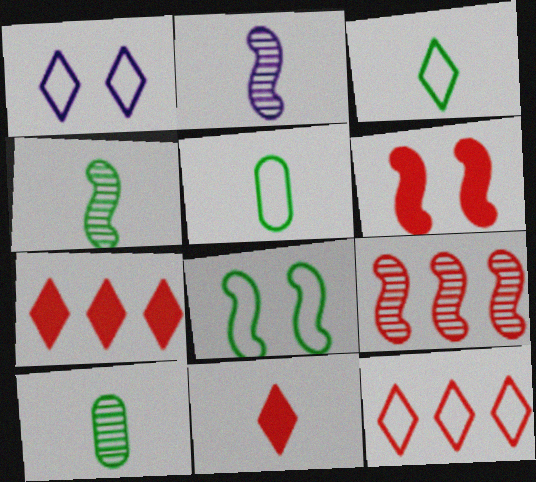[[1, 3, 12], 
[2, 5, 11]]